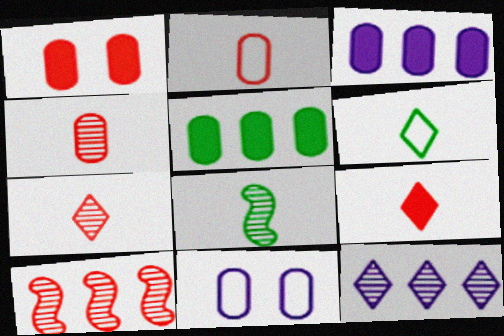[[4, 5, 11]]